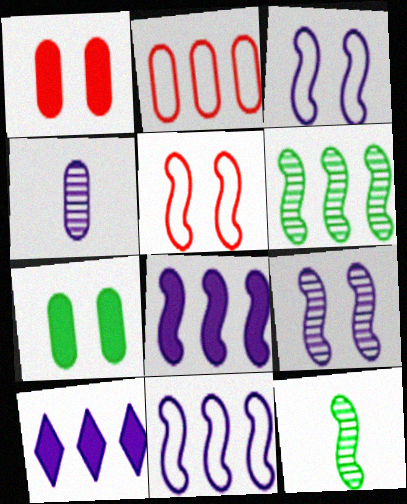[[2, 4, 7], 
[2, 6, 10], 
[3, 4, 10], 
[5, 8, 12]]